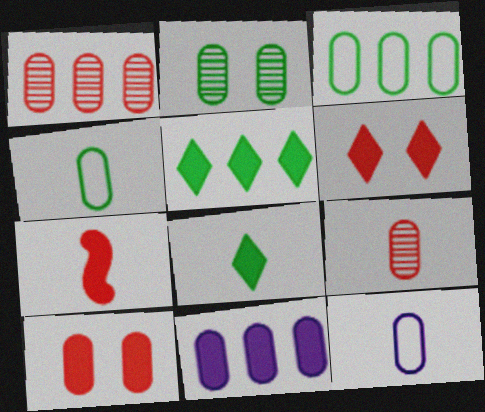[[1, 3, 11]]